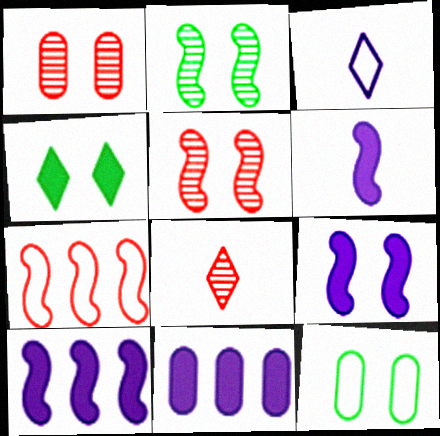[[2, 4, 12], 
[2, 6, 7], 
[3, 7, 12], 
[6, 9, 10], 
[8, 10, 12]]